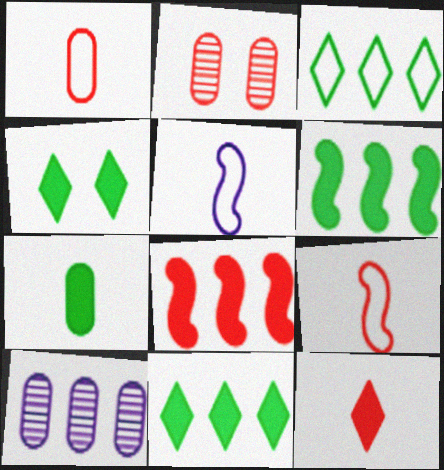[[2, 5, 11], 
[3, 8, 10], 
[4, 6, 7], 
[4, 9, 10]]